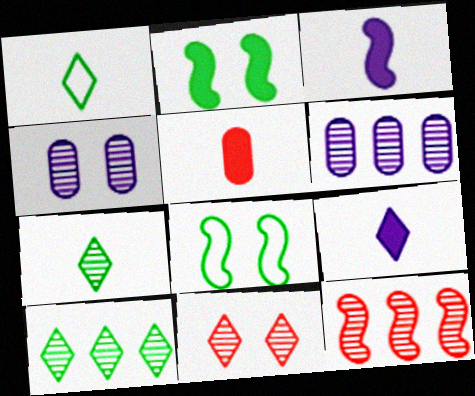[[3, 8, 12], 
[4, 7, 12], 
[6, 10, 12]]